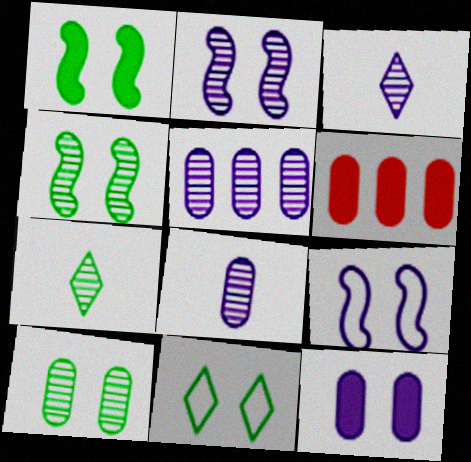[[1, 10, 11], 
[2, 3, 5], 
[6, 7, 9]]